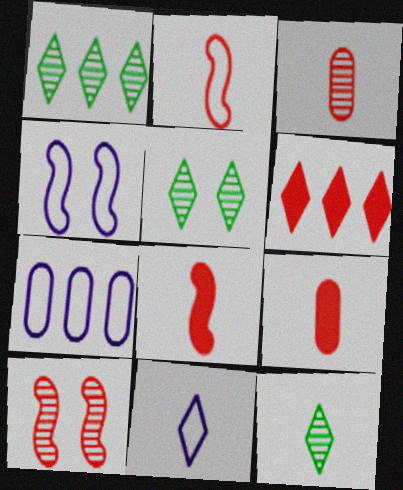[[1, 4, 9], 
[1, 5, 12], 
[4, 7, 11], 
[5, 6, 11], 
[5, 7, 8]]